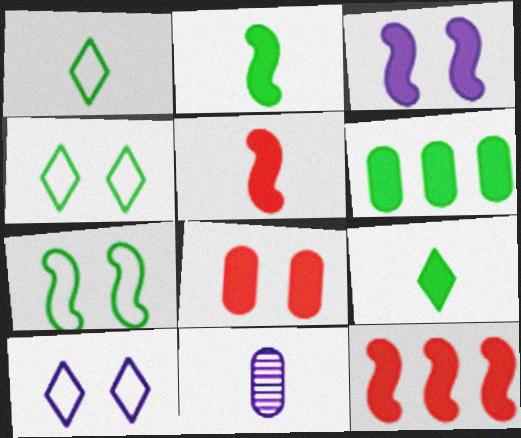[[1, 5, 11], 
[2, 3, 12], 
[4, 11, 12]]